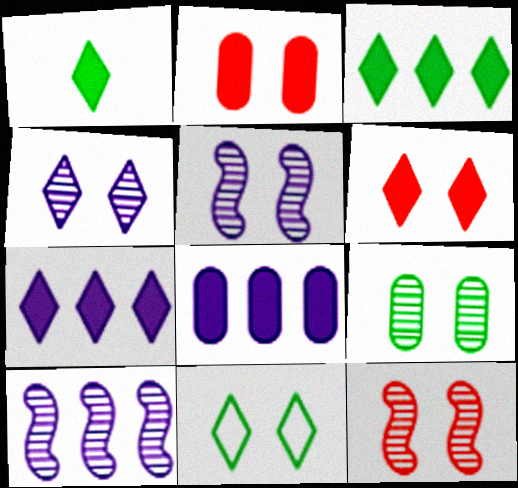[[1, 6, 7], 
[2, 5, 11], 
[4, 6, 11], 
[4, 9, 12]]